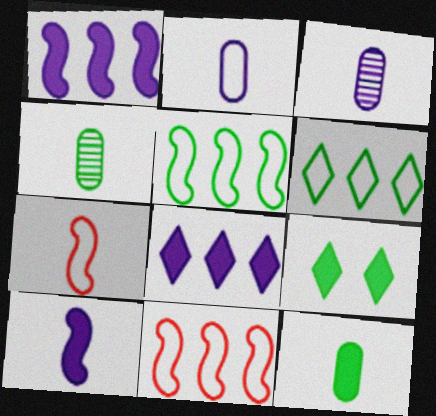[[3, 9, 11], 
[4, 5, 9]]